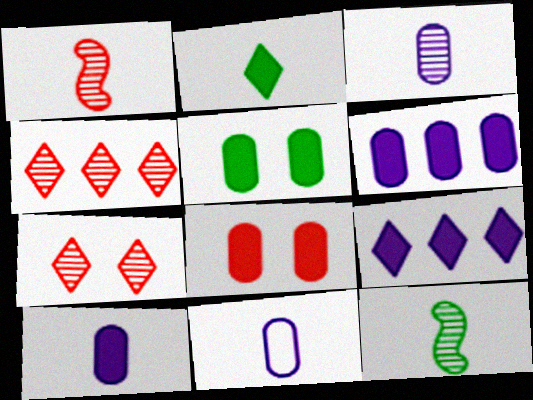[[1, 2, 11], 
[3, 10, 11]]